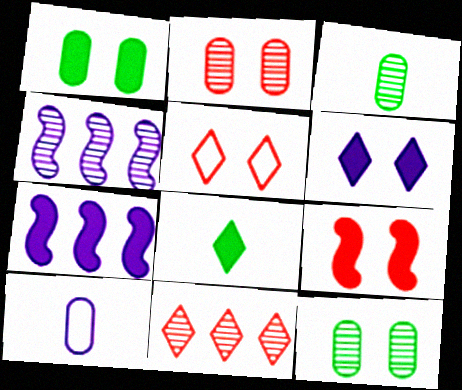[[1, 6, 9], 
[2, 5, 9], 
[3, 5, 7], 
[4, 6, 10]]